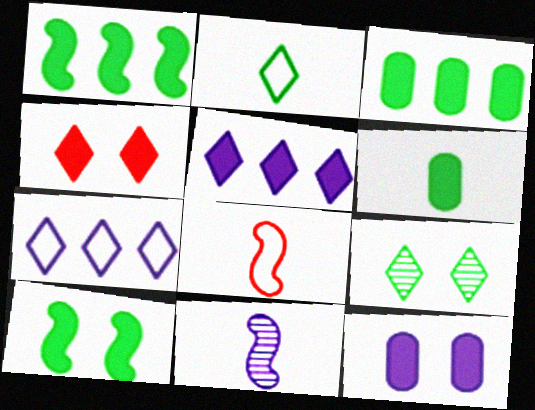[[4, 10, 12], 
[7, 11, 12]]